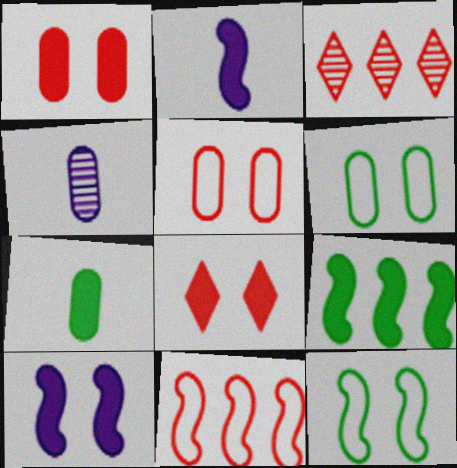[[2, 3, 6]]